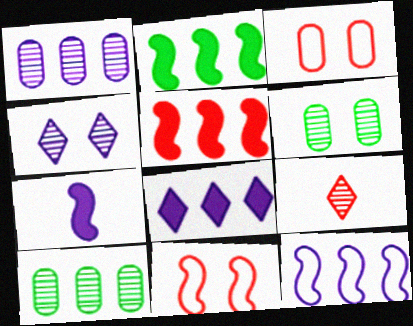[[1, 8, 12], 
[3, 5, 9]]